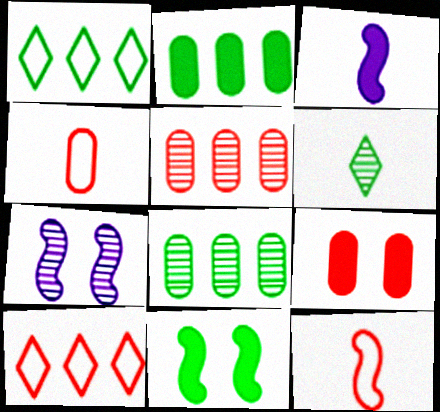[[3, 4, 6], 
[4, 5, 9], 
[5, 6, 7]]